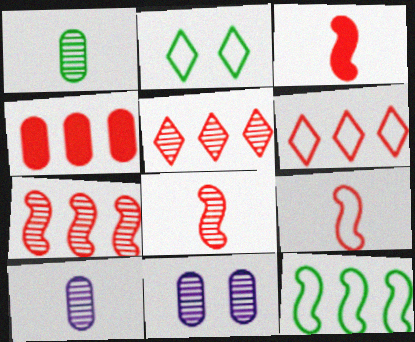[[3, 8, 9], 
[4, 6, 7]]